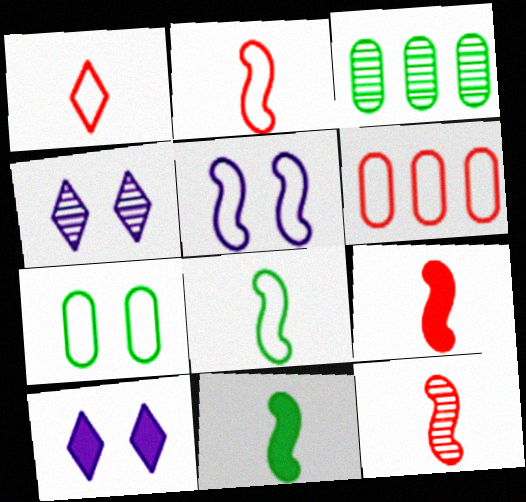[[2, 3, 10], 
[2, 9, 12], 
[3, 4, 12], 
[4, 6, 11]]